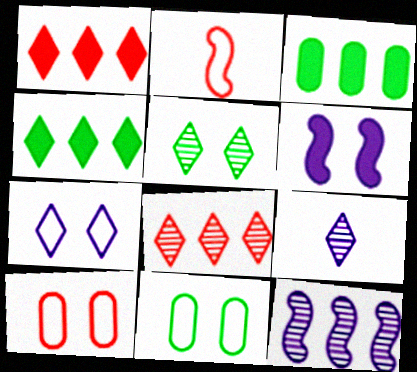[[5, 6, 10], 
[5, 8, 9]]